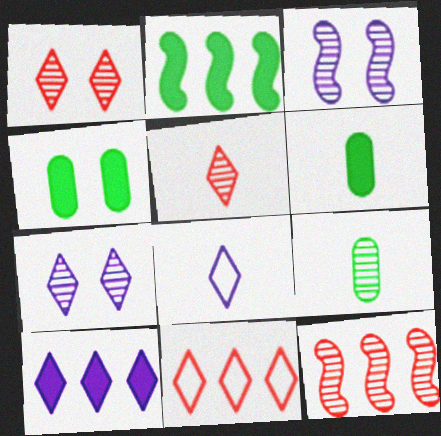[[3, 6, 11], 
[4, 8, 12], 
[7, 8, 10], 
[7, 9, 12]]